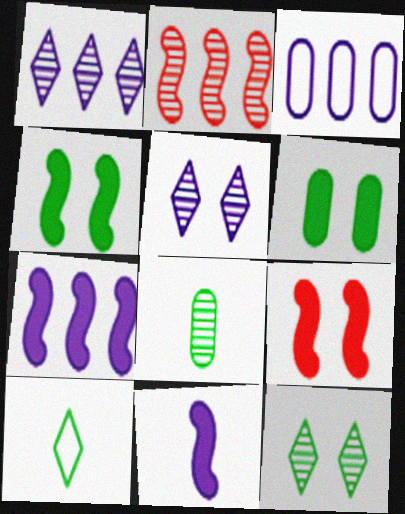[[1, 3, 7], 
[2, 5, 8], 
[3, 5, 11]]